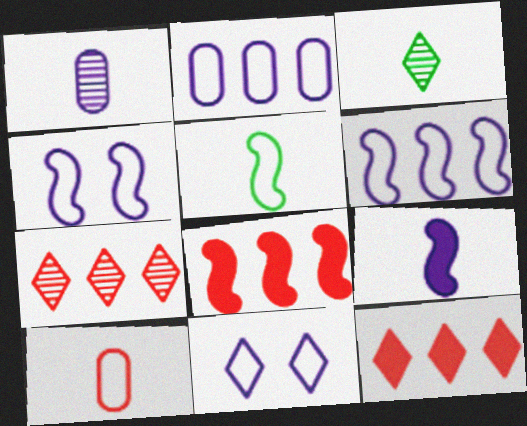[[3, 9, 10], 
[3, 11, 12]]